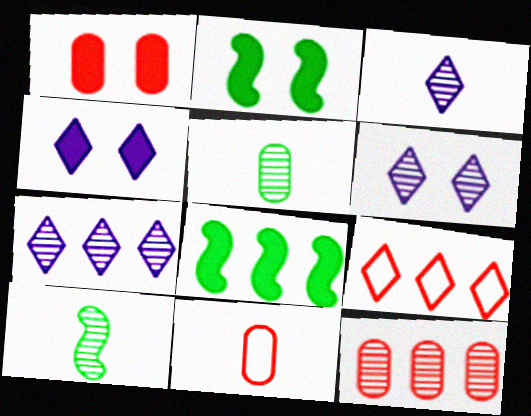[[1, 2, 4], 
[1, 11, 12], 
[2, 7, 11], 
[3, 6, 7], 
[6, 8, 11], 
[6, 10, 12]]